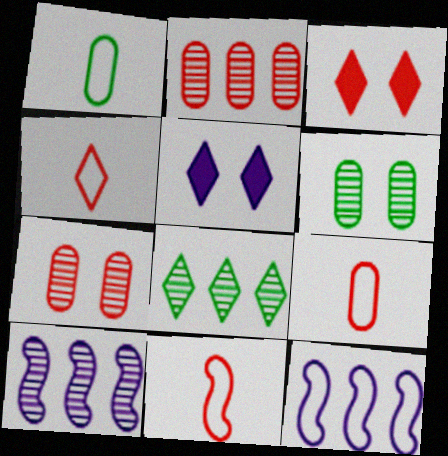[[1, 3, 10], 
[2, 3, 11], 
[2, 8, 10], 
[4, 5, 8], 
[4, 9, 11]]